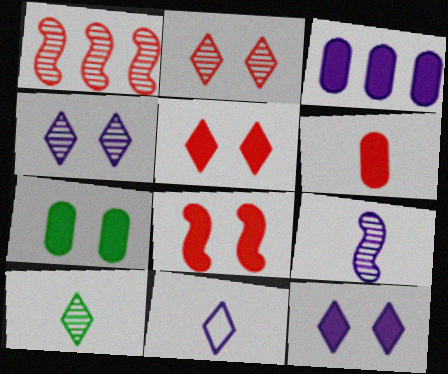[[1, 7, 11], 
[3, 6, 7], 
[7, 8, 12]]